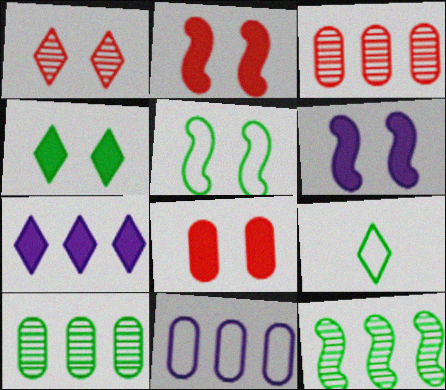[[1, 7, 9], 
[3, 6, 9], 
[4, 6, 8]]